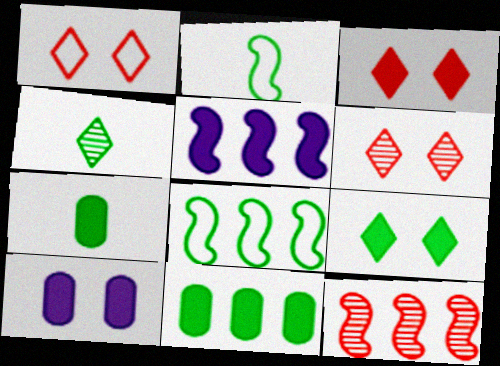[[1, 3, 6], 
[2, 4, 7], 
[3, 5, 7], 
[5, 8, 12]]